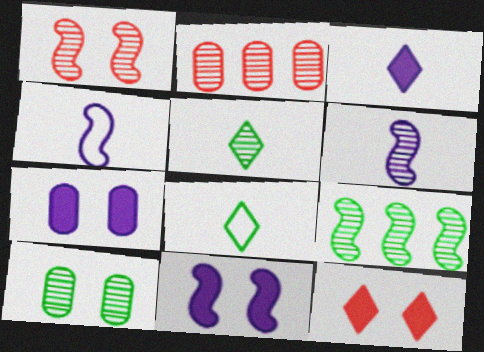[[1, 6, 9], 
[2, 8, 11], 
[5, 9, 10]]